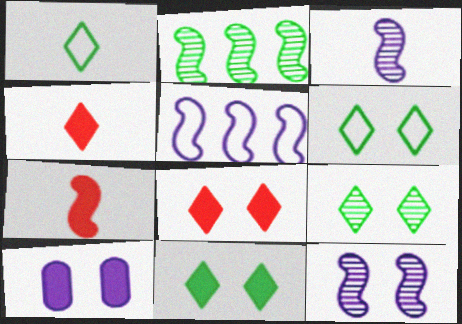[[6, 9, 11]]